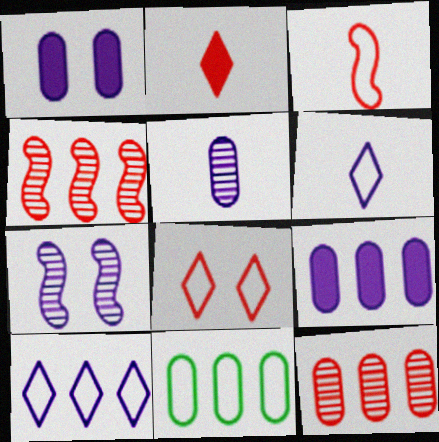[[2, 7, 11], 
[6, 7, 9], 
[9, 11, 12]]